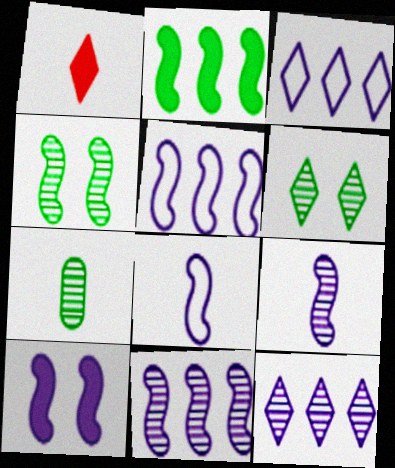[[1, 3, 6], 
[1, 7, 8], 
[5, 9, 10], 
[8, 10, 11]]